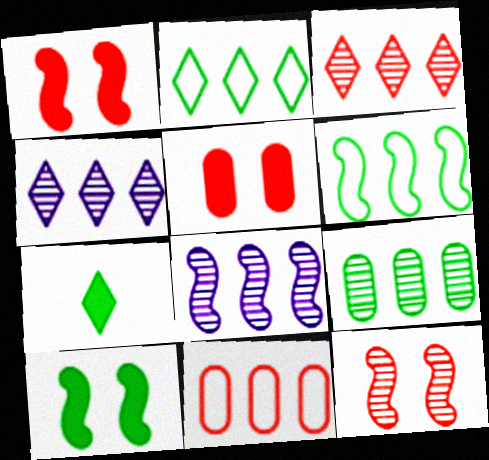[[3, 8, 9]]